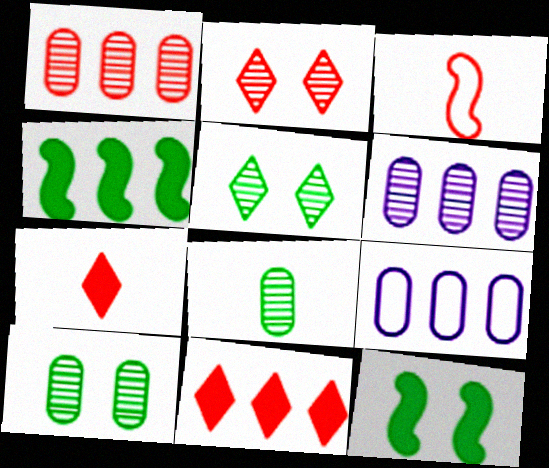[]